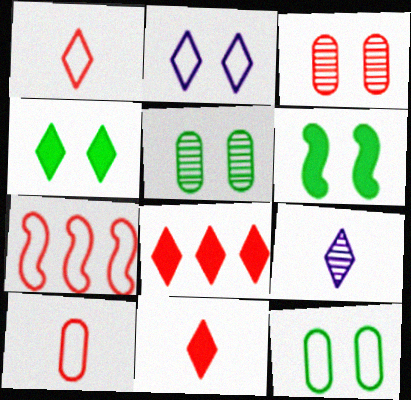[[2, 3, 6], 
[3, 7, 11]]